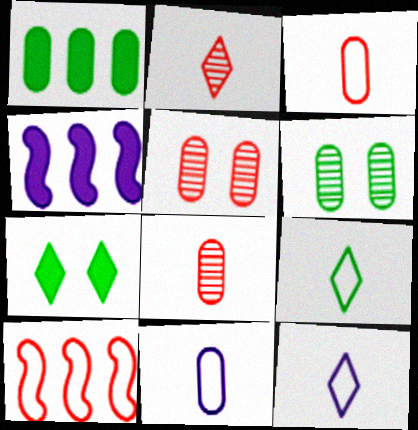[[1, 5, 11], 
[4, 5, 9]]